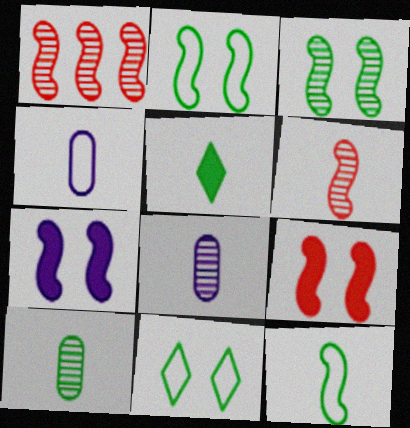[[1, 7, 12], 
[4, 5, 6], 
[5, 10, 12]]